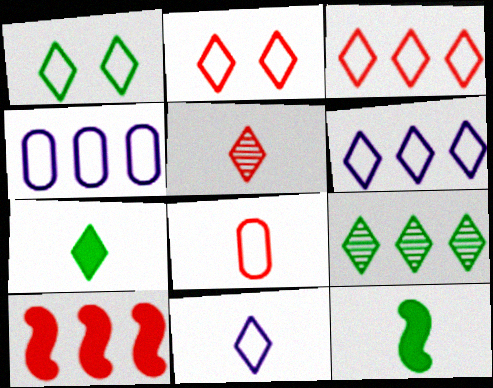[[1, 3, 11], 
[1, 7, 9], 
[4, 9, 10], 
[5, 7, 11]]